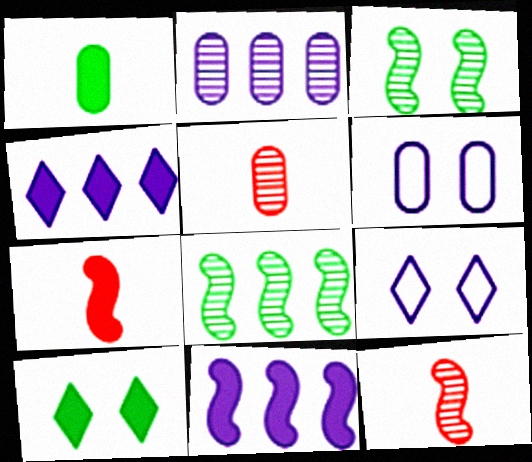[]